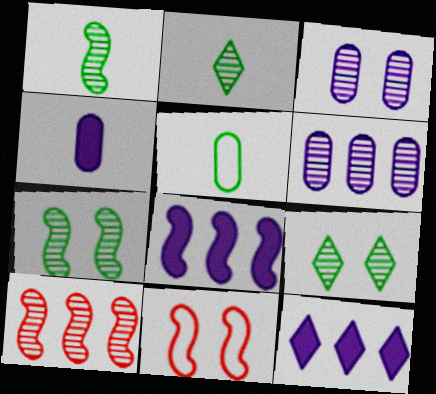[[1, 8, 11], 
[2, 3, 10]]